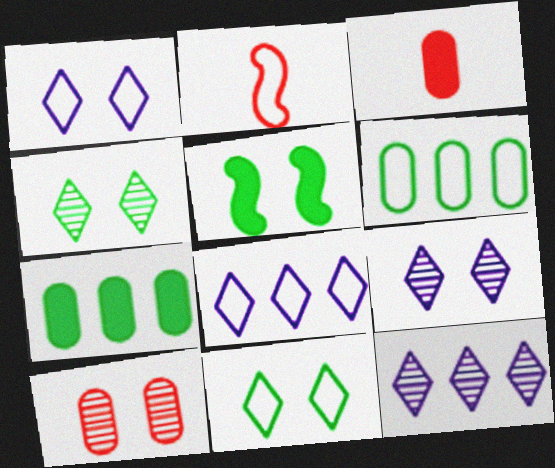[[1, 2, 6], 
[1, 5, 10], 
[2, 7, 9]]